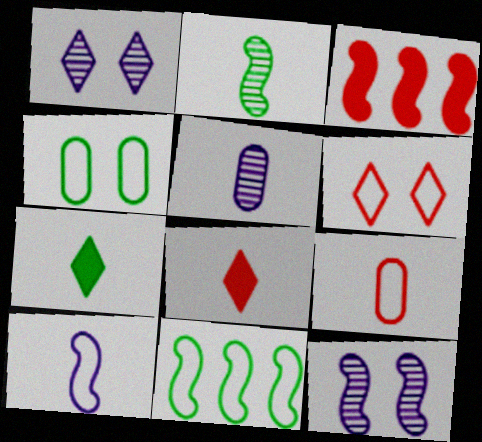[]